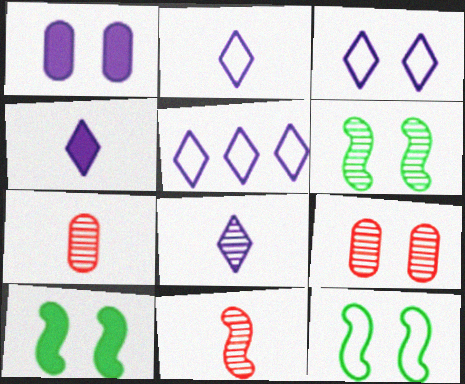[[2, 3, 5], 
[2, 4, 8], 
[3, 9, 10], 
[5, 7, 10], 
[6, 10, 12]]